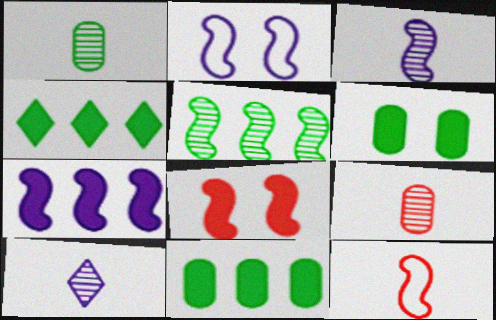[[2, 3, 7], 
[2, 4, 9]]